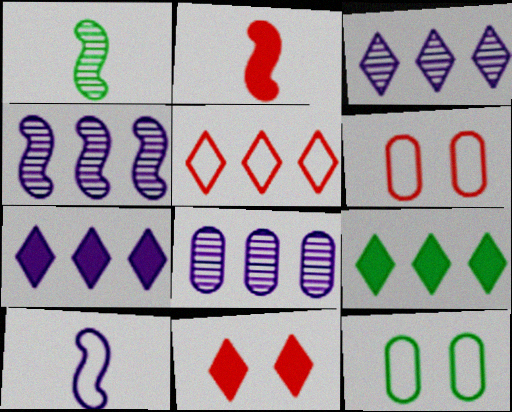[[1, 2, 10], 
[1, 6, 7], 
[1, 9, 12], 
[2, 3, 12], 
[3, 4, 8], 
[3, 5, 9], 
[5, 10, 12]]